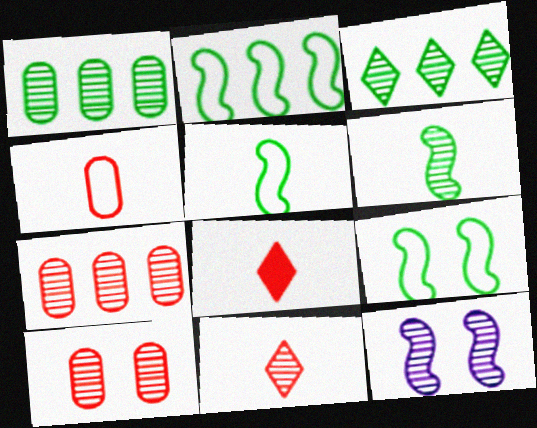[[1, 11, 12], 
[2, 5, 9]]